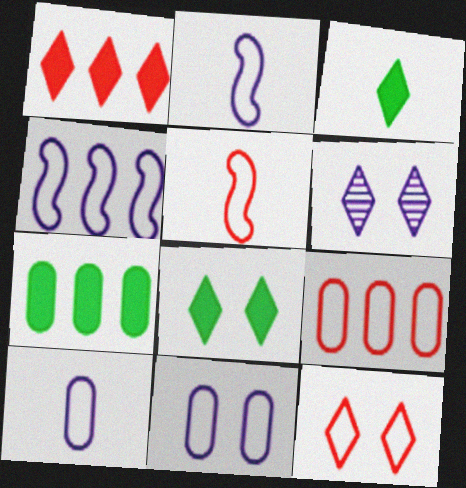[[5, 6, 7], 
[5, 9, 12], 
[6, 8, 12]]